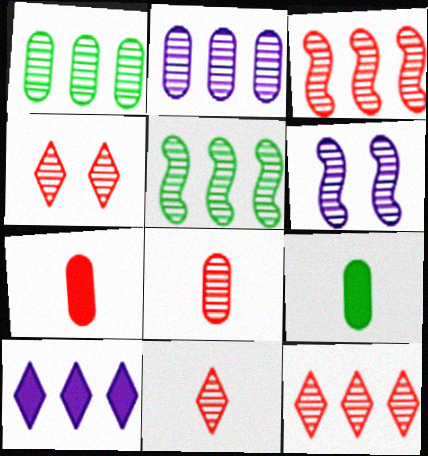[[1, 6, 11], 
[2, 5, 12], 
[3, 4, 8], 
[4, 11, 12]]